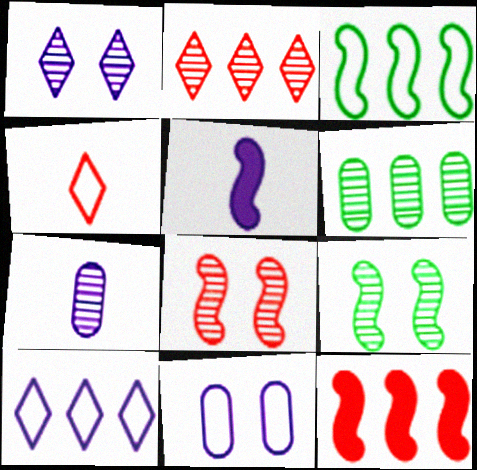[[2, 7, 9], 
[3, 4, 11], 
[3, 5, 8], 
[6, 10, 12]]